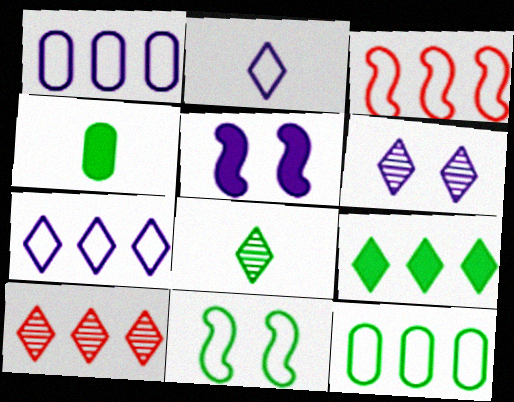[[3, 4, 6], 
[3, 7, 12], 
[6, 8, 10], 
[7, 9, 10]]